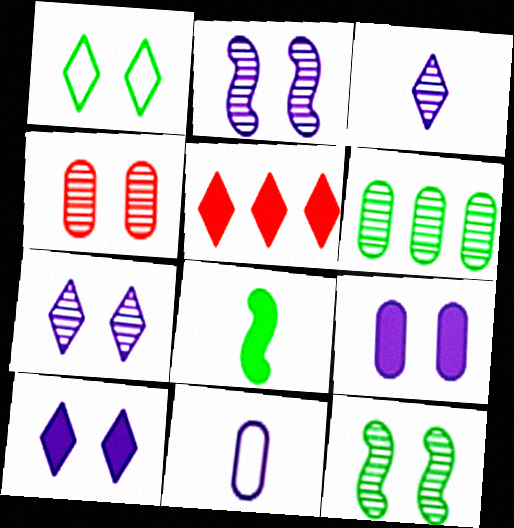[[1, 3, 5], 
[1, 6, 8], 
[4, 7, 12], 
[5, 8, 9], 
[5, 11, 12]]